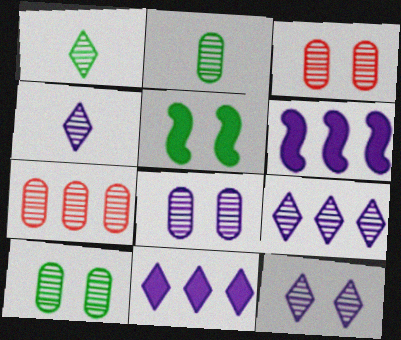[[2, 7, 8], 
[3, 8, 10], 
[4, 9, 12]]